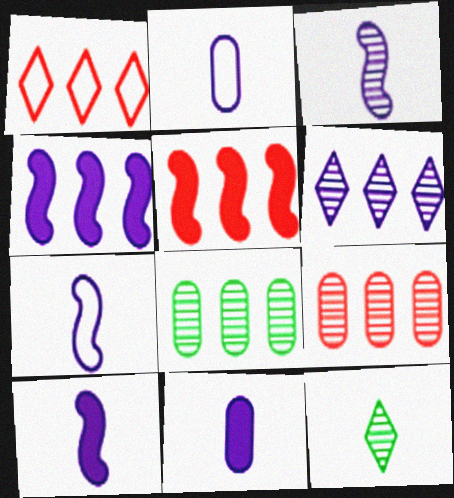[[1, 4, 8], 
[1, 5, 9], 
[3, 7, 10]]